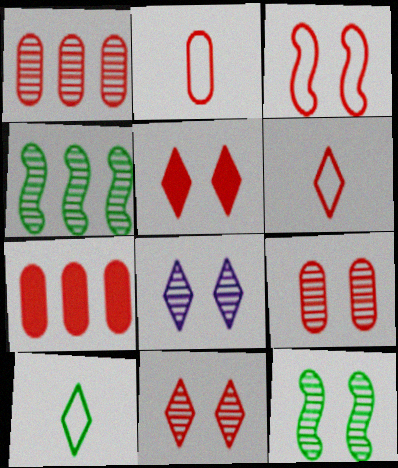[[2, 7, 9], 
[3, 5, 9], 
[8, 9, 12]]